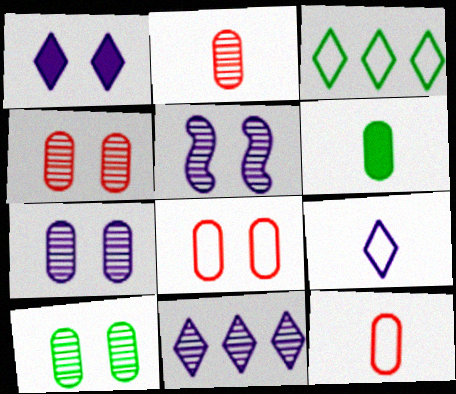[[1, 9, 11], 
[4, 7, 10]]